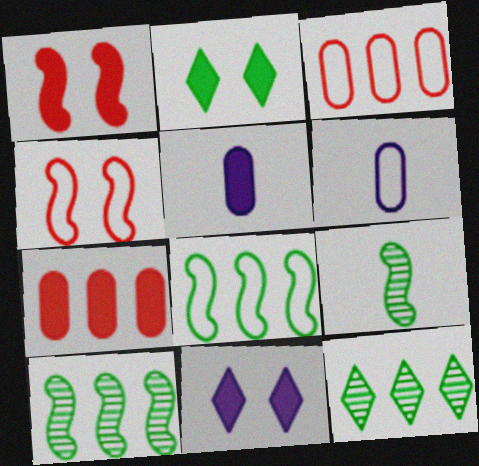[[1, 6, 12], 
[3, 9, 11], 
[4, 5, 12]]